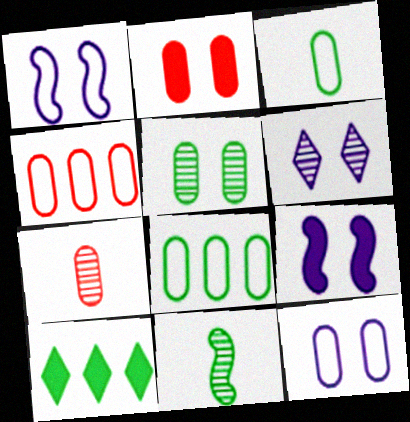[[1, 7, 10], 
[2, 4, 7], 
[2, 5, 12], 
[3, 4, 12], 
[6, 9, 12]]